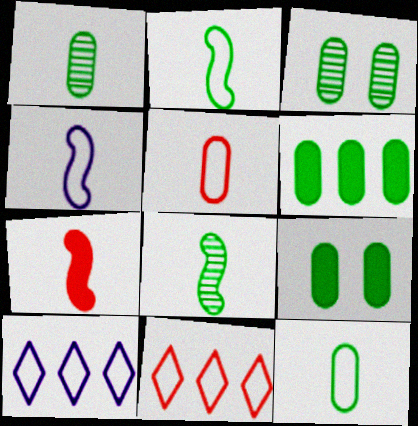[[3, 6, 12], 
[3, 7, 10], 
[4, 7, 8]]